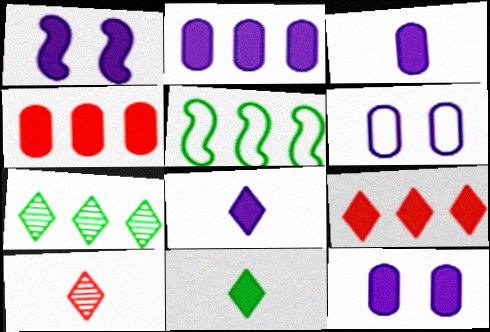[[1, 2, 8], 
[1, 4, 11], 
[2, 3, 12], 
[5, 10, 12]]